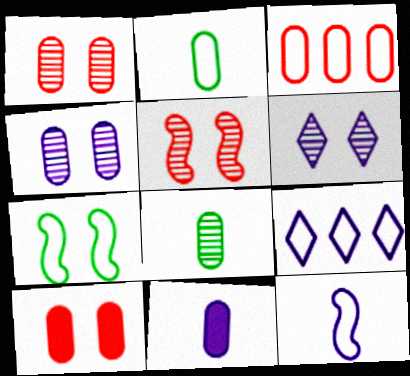[[6, 7, 10]]